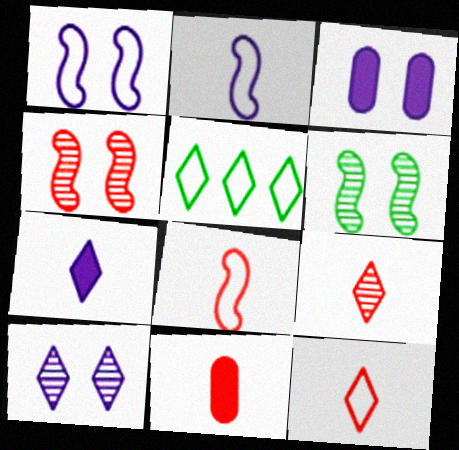[[1, 3, 10], 
[8, 9, 11]]